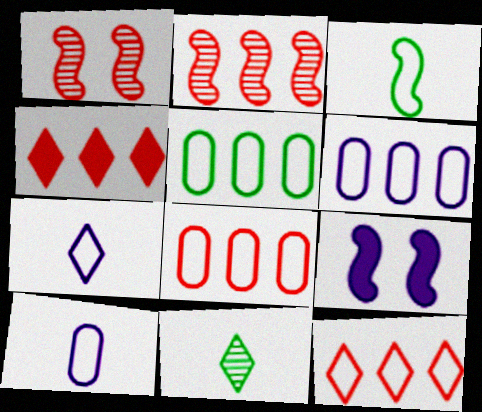[[2, 3, 9], 
[2, 4, 8], 
[5, 6, 8], 
[8, 9, 11]]